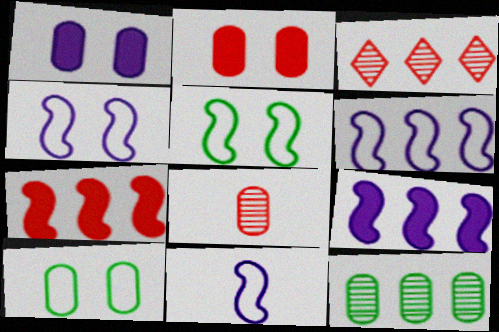[[4, 6, 11]]